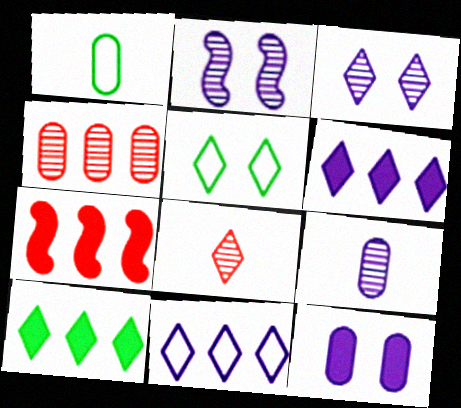[[1, 3, 7], 
[1, 4, 12], 
[5, 6, 8], 
[5, 7, 9]]